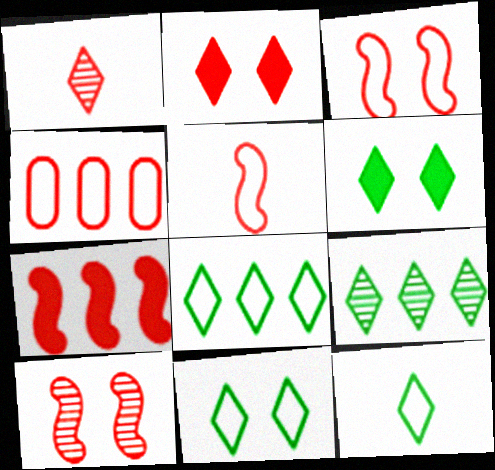[[5, 7, 10], 
[6, 9, 12], 
[8, 11, 12]]